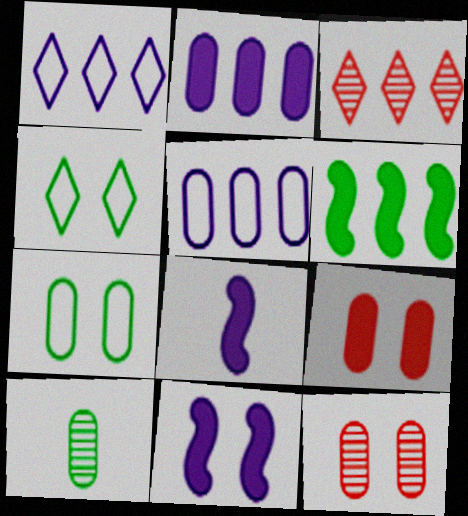[[3, 5, 6], 
[3, 7, 8], 
[4, 6, 10], 
[4, 11, 12], 
[5, 9, 10]]